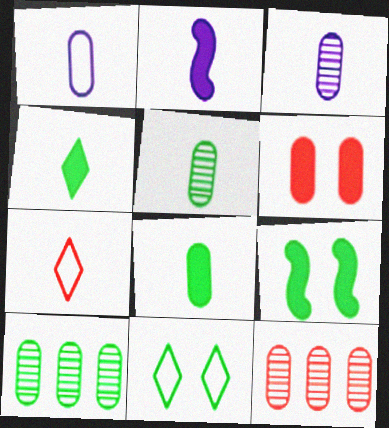[[1, 6, 10], 
[2, 5, 7], 
[2, 11, 12]]